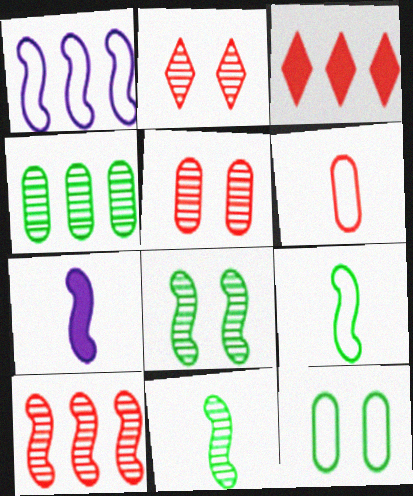[[1, 3, 4]]